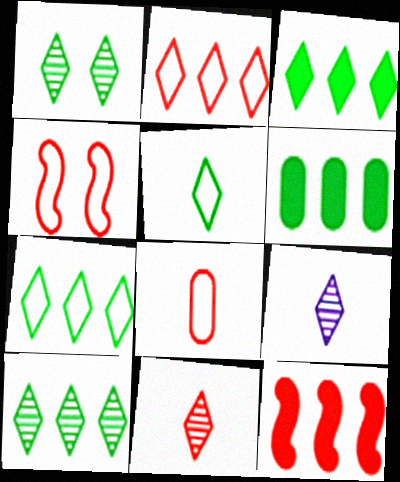[[1, 3, 5], 
[2, 4, 8], 
[3, 7, 10], 
[4, 6, 9]]